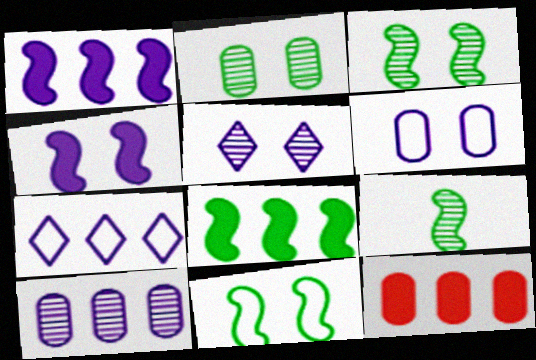[[1, 7, 10], 
[4, 5, 6], 
[8, 9, 11]]